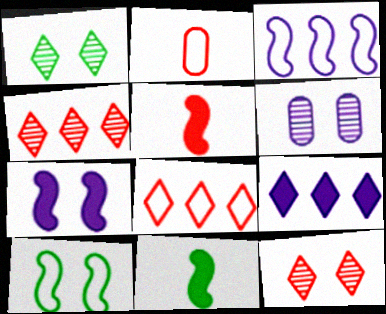[[6, 8, 11]]